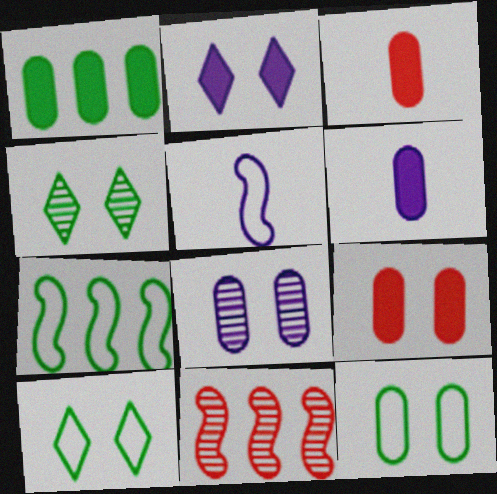[[1, 6, 9], 
[6, 10, 11], 
[8, 9, 12]]